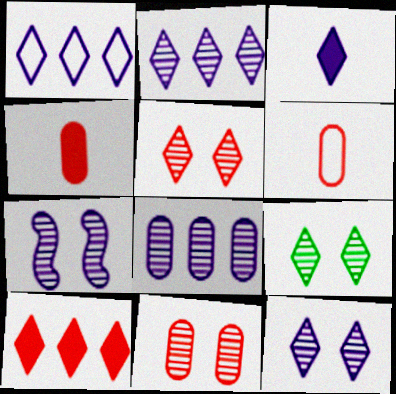[[1, 3, 12], 
[5, 9, 12], 
[7, 9, 11]]